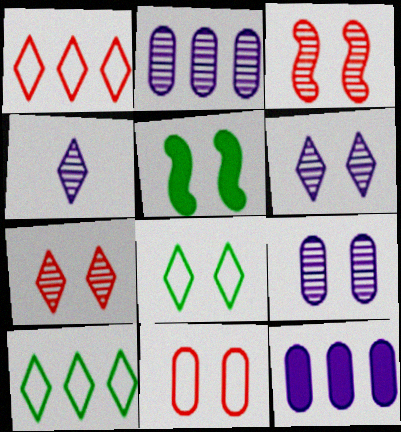[[5, 6, 11]]